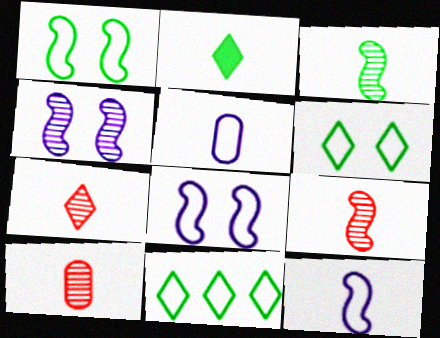[[2, 5, 9], 
[2, 10, 12], 
[7, 9, 10]]